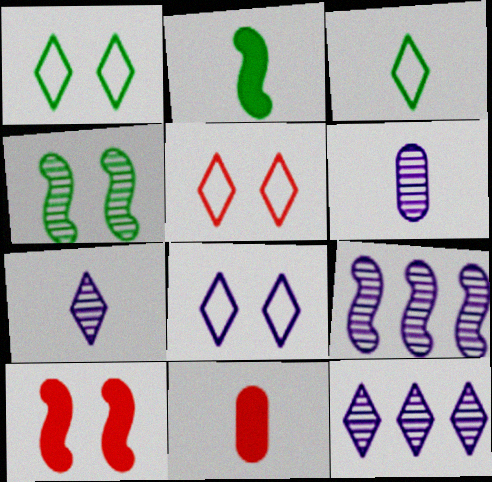[[1, 5, 8], 
[1, 9, 11]]